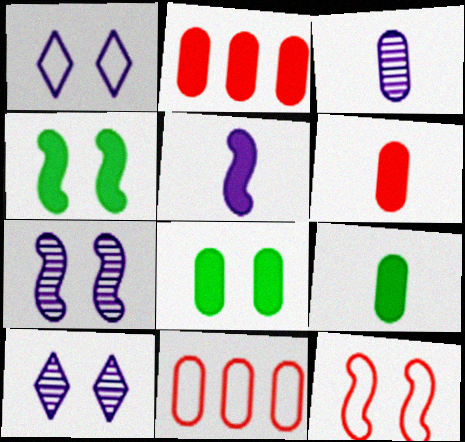[[3, 8, 11], 
[4, 7, 12], 
[8, 10, 12]]